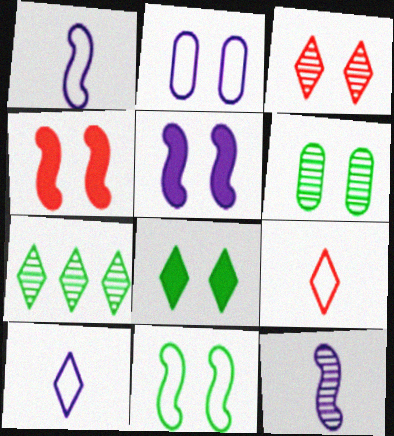[[6, 8, 11]]